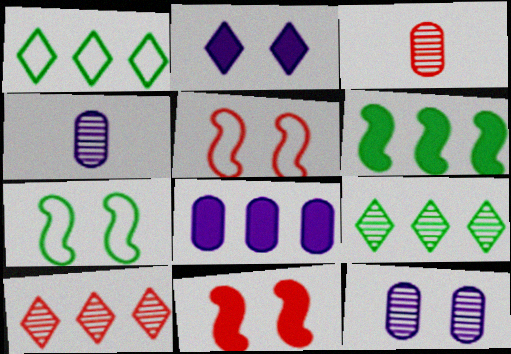[[1, 4, 11]]